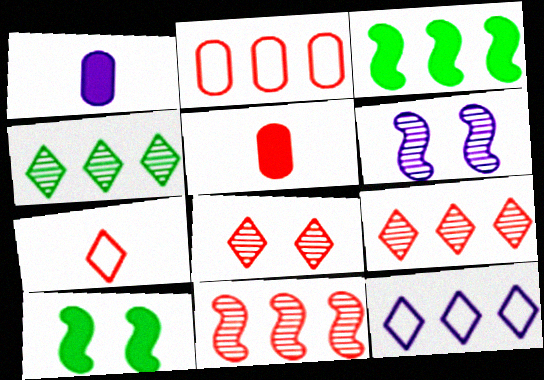[[1, 6, 12]]